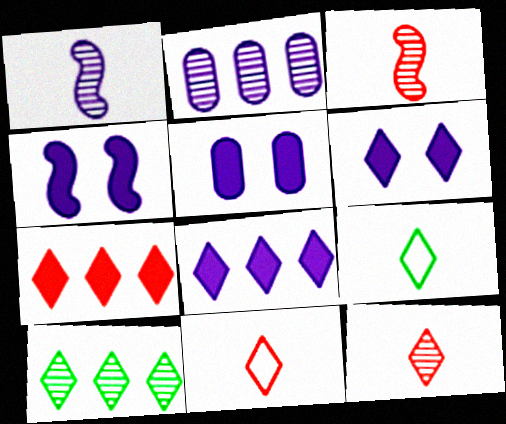[[4, 5, 6], 
[6, 10, 11]]